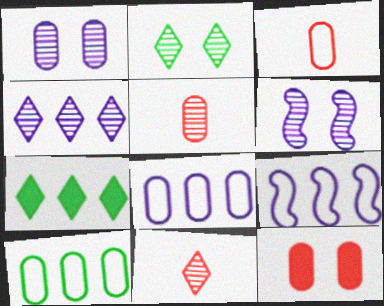[[2, 4, 11], 
[3, 6, 7]]